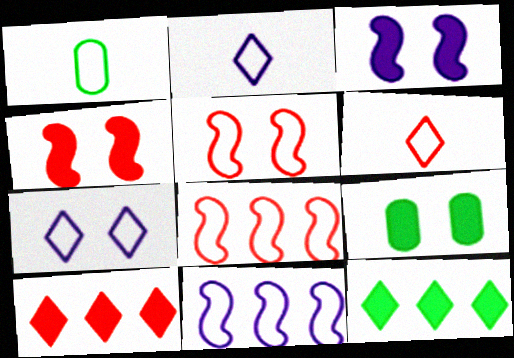[[1, 7, 8]]